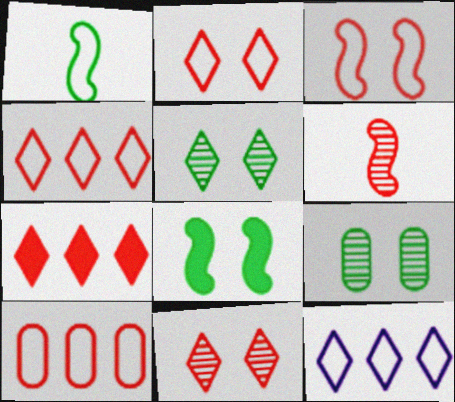[]